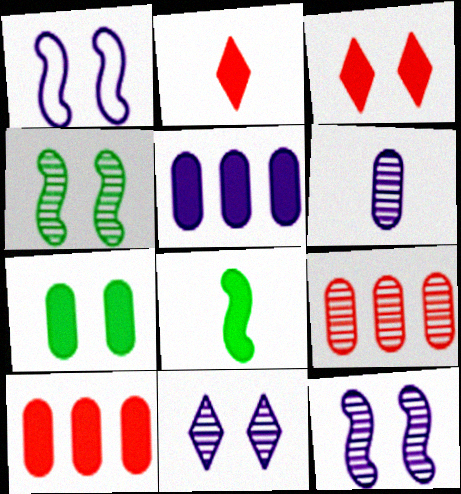[[3, 5, 8]]